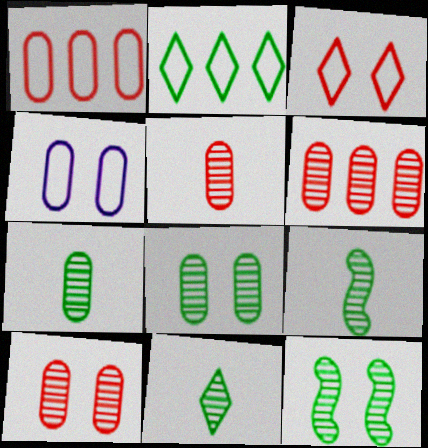[[5, 6, 10], 
[7, 9, 11]]